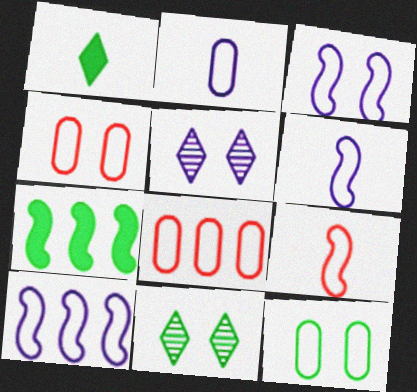[[2, 8, 12], 
[3, 6, 10]]